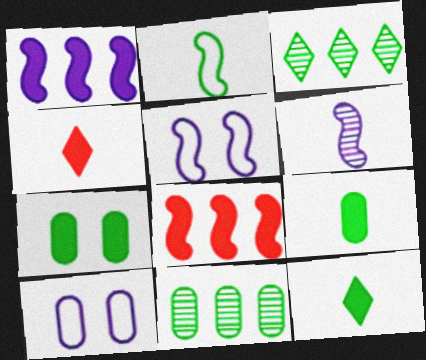[[1, 4, 7], 
[1, 5, 6], 
[2, 3, 7], 
[4, 5, 11]]